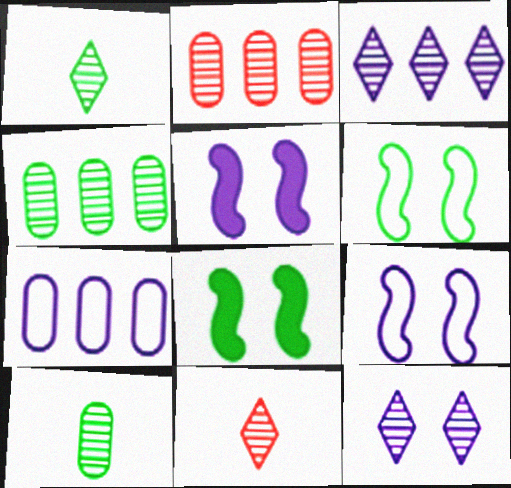[[7, 8, 11]]